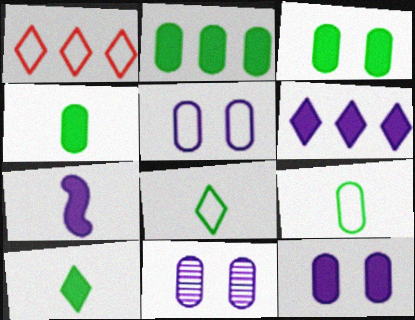[[2, 3, 4], 
[5, 11, 12], 
[6, 7, 12]]